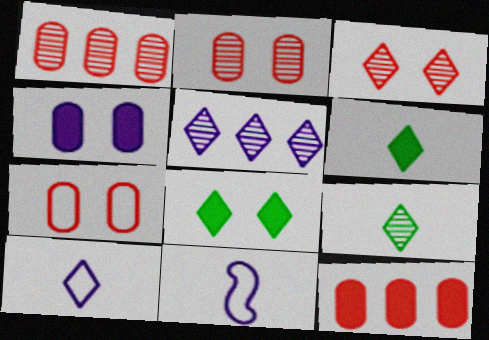[[1, 8, 11], 
[3, 5, 9], 
[4, 5, 11]]